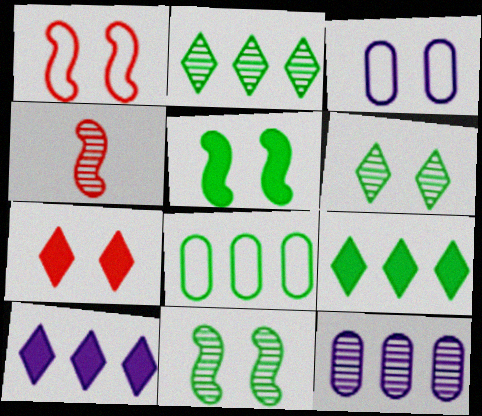[[3, 4, 9], 
[3, 7, 11], 
[4, 6, 12]]